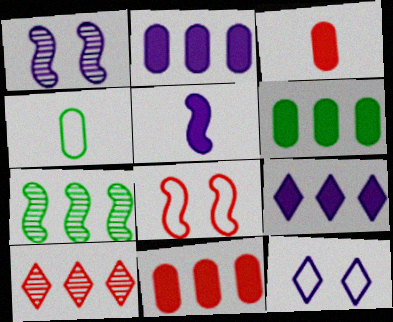[[2, 6, 11], 
[3, 7, 12], 
[3, 8, 10], 
[5, 7, 8]]